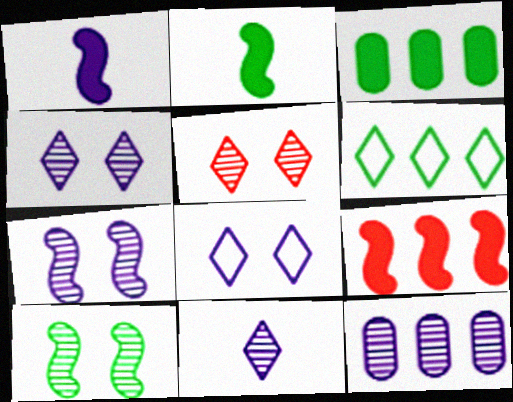[[1, 8, 12], 
[6, 9, 12], 
[7, 11, 12]]